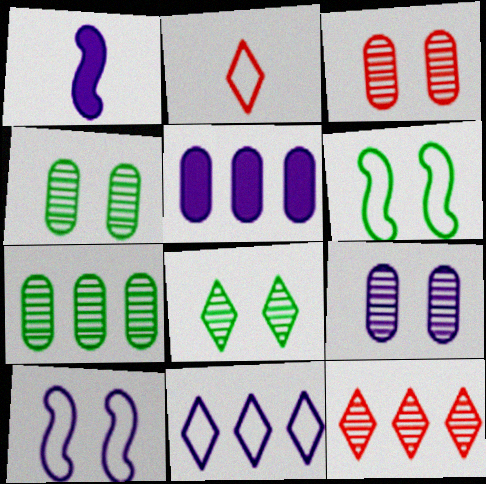[[1, 9, 11], 
[3, 4, 9]]